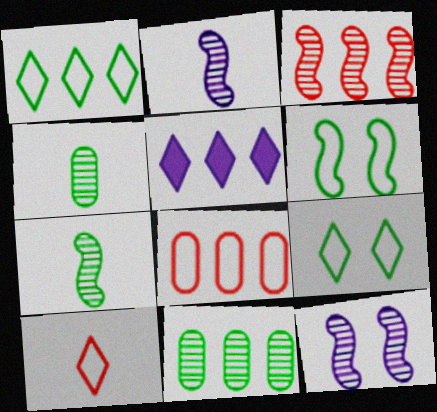[[3, 7, 12]]